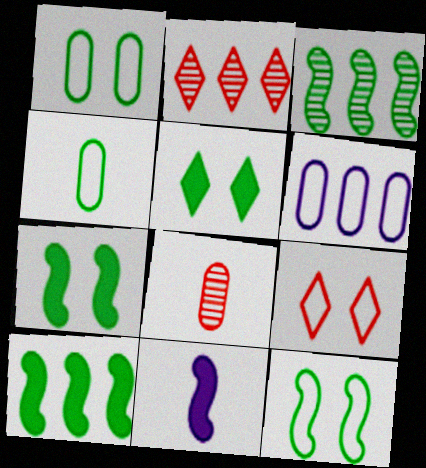[[1, 2, 11], 
[2, 6, 10], 
[3, 4, 5]]